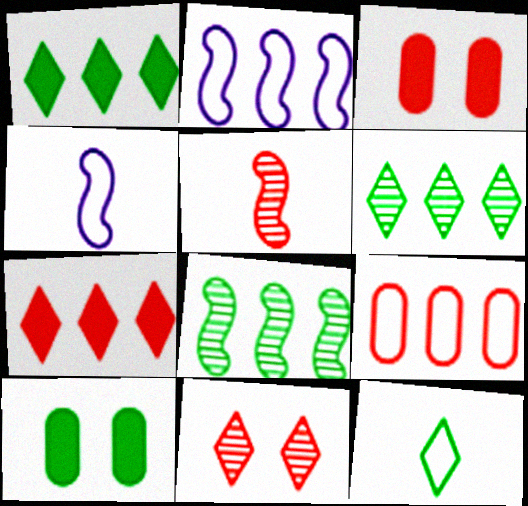[[3, 4, 6], 
[8, 10, 12]]